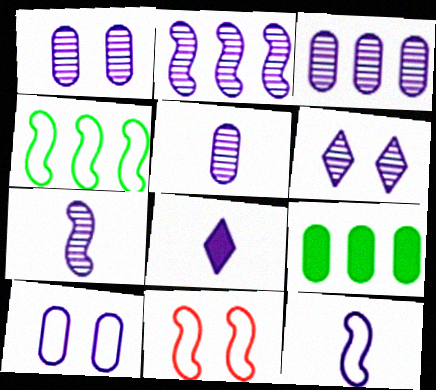[[1, 3, 5], 
[2, 5, 6], 
[2, 8, 10], 
[3, 6, 7], 
[4, 11, 12], 
[5, 8, 12]]